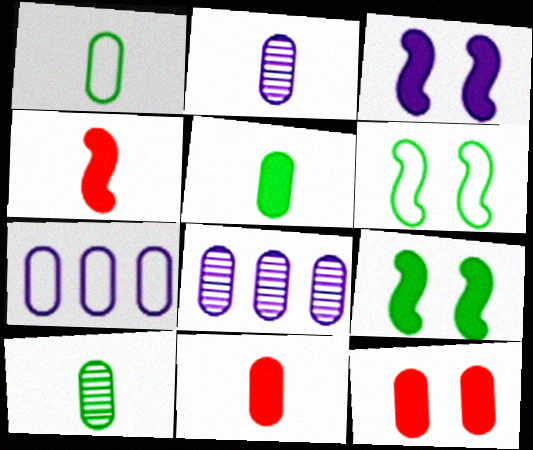[[1, 2, 11], 
[1, 5, 10], 
[1, 8, 12], 
[7, 10, 12]]